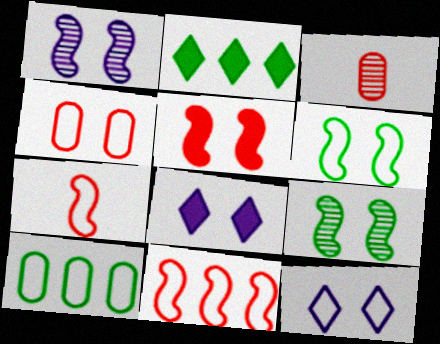[[1, 5, 6], 
[4, 6, 12], 
[4, 8, 9], 
[7, 10, 12]]